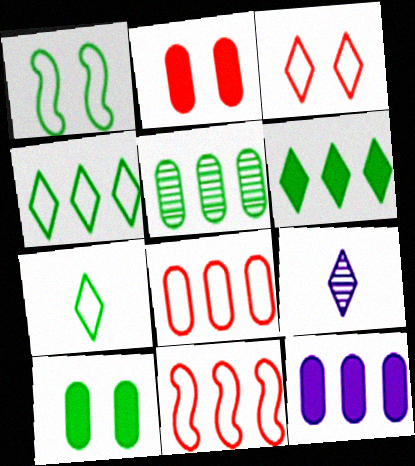[[3, 6, 9], 
[5, 8, 12], 
[9, 10, 11]]